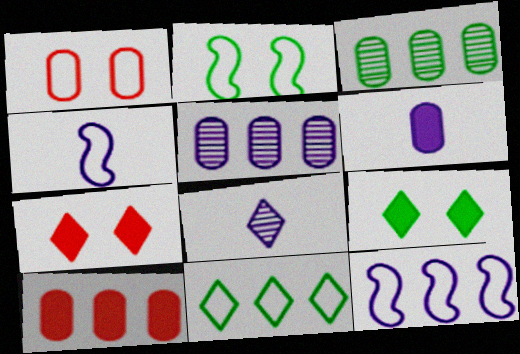[[1, 3, 6], 
[1, 4, 11], 
[2, 8, 10], 
[3, 4, 7], 
[4, 6, 8], 
[7, 8, 11]]